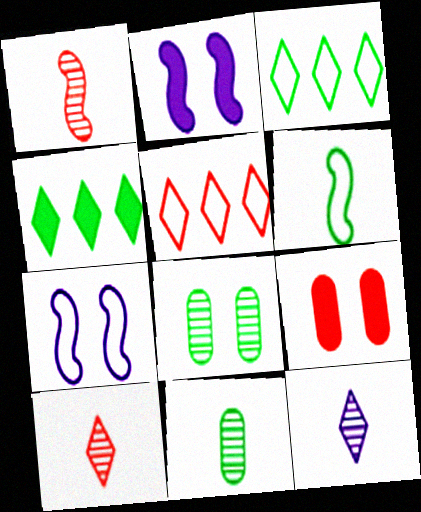[[1, 5, 9], 
[1, 11, 12], 
[2, 5, 11], 
[4, 6, 8]]